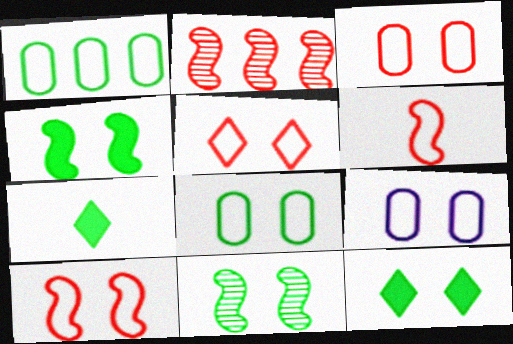[[1, 7, 11], 
[2, 7, 9], 
[3, 5, 10], 
[3, 8, 9], 
[8, 11, 12]]